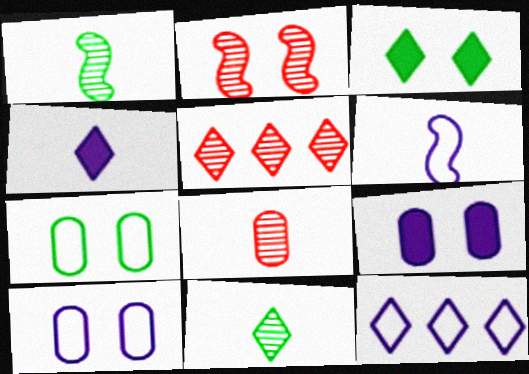[[2, 3, 10], 
[2, 5, 8], 
[6, 10, 12]]